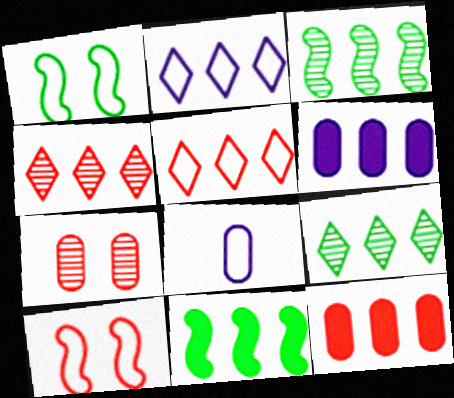[[1, 5, 8], 
[2, 3, 12], 
[3, 5, 6]]